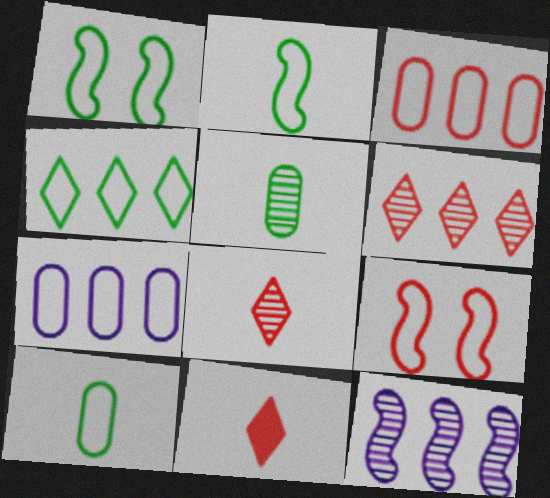[[1, 4, 10]]